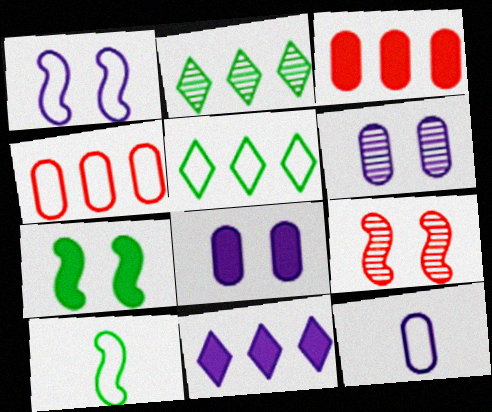[[1, 7, 9]]